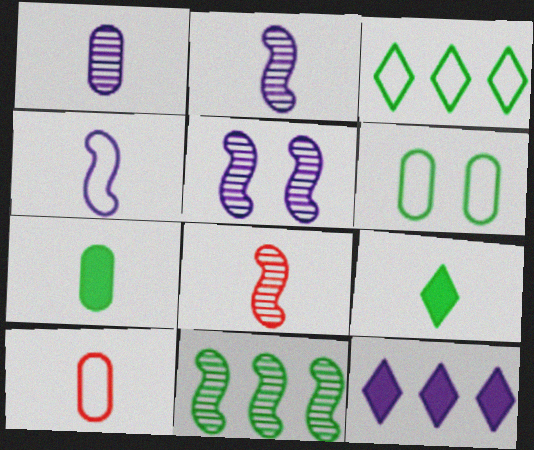[[1, 7, 10], 
[2, 9, 10], 
[5, 8, 11], 
[6, 8, 12], 
[6, 9, 11]]